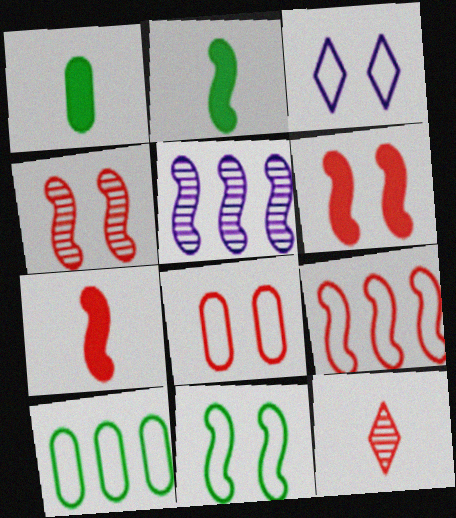[[3, 8, 11], 
[4, 7, 9], 
[5, 7, 11]]